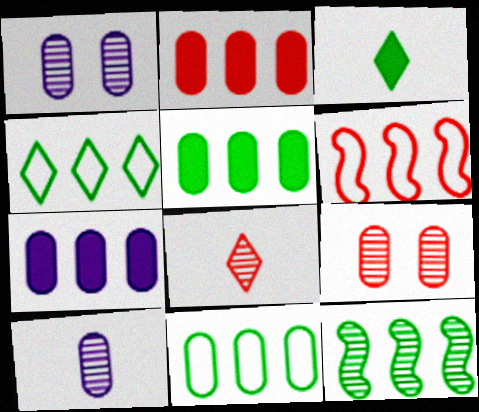[[1, 3, 6], 
[1, 8, 12], 
[2, 5, 7], 
[4, 5, 12]]